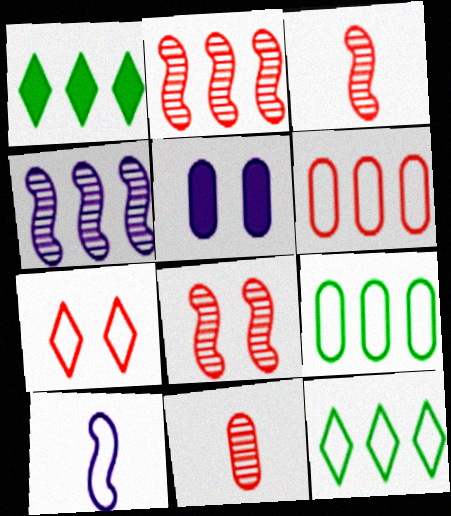[[1, 4, 6], 
[2, 3, 8], 
[3, 5, 12], 
[5, 9, 11], 
[7, 9, 10]]